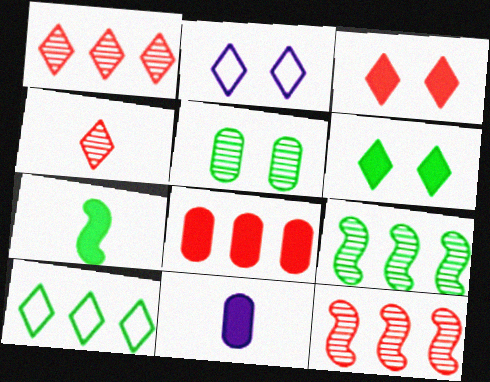[[5, 7, 10]]